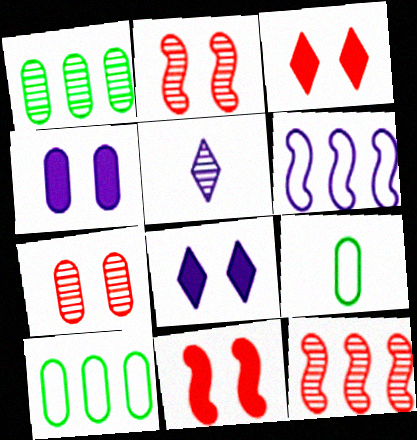[[1, 2, 5], 
[4, 5, 6], 
[5, 10, 11], 
[8, 9, 12]]